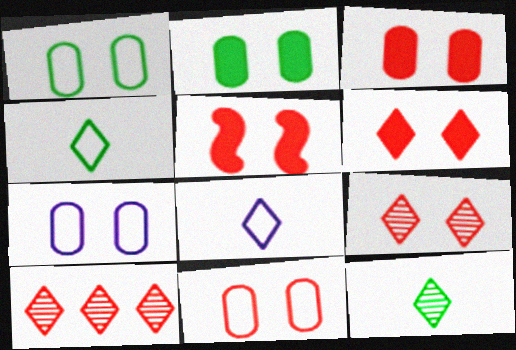[[1, 7, 11], 
[3, 5, 6], 
[5, 9, 11]]